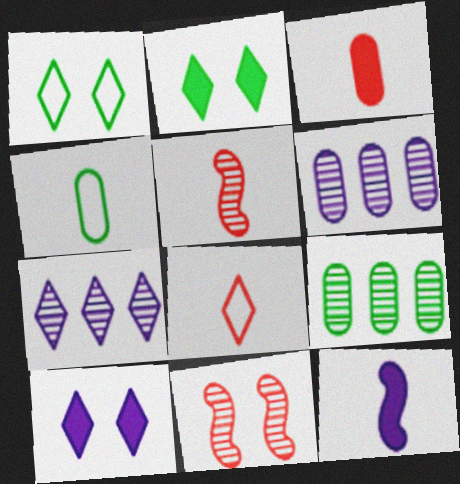[[2, 7, 8], 
[3, 5, 8]]